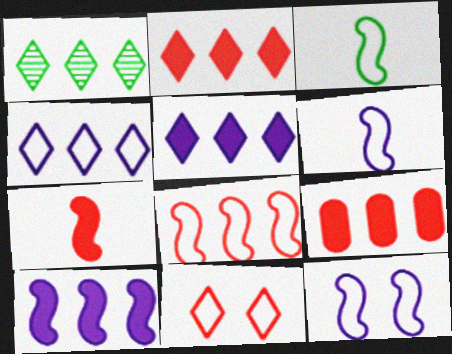[[1, 2, 4], 
[3, 8, 12]]